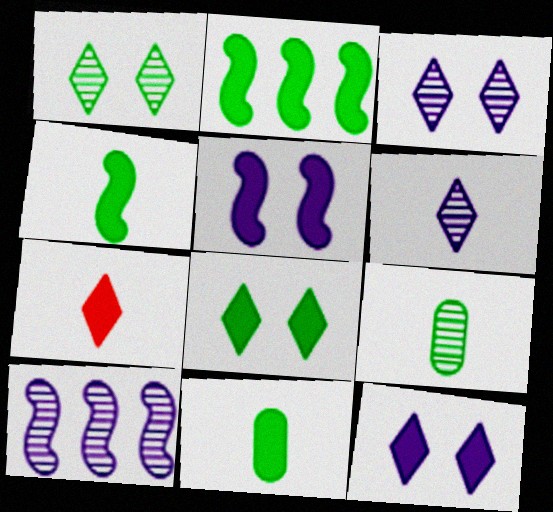[[2, 8, 11]]